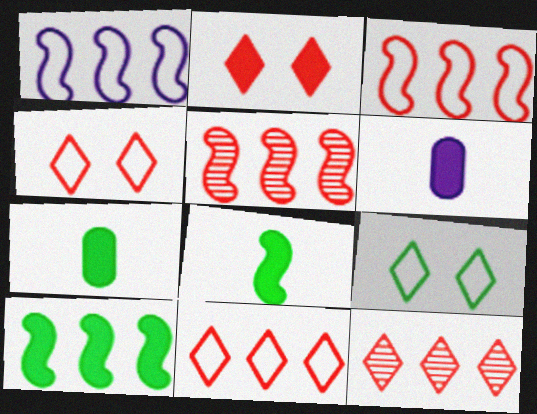[[1, 5, 10], 
[2, 6, 10], 
[5, 6, 9]]